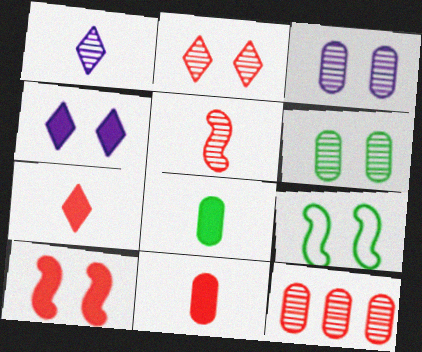[[2, 5, 12]]